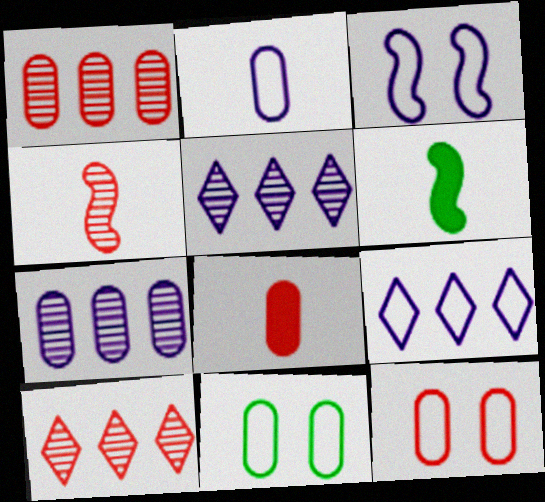[[1, 8, 12], 
[2, 3, 9], 
[5, 6, 12], 
[7, 8, 11]]